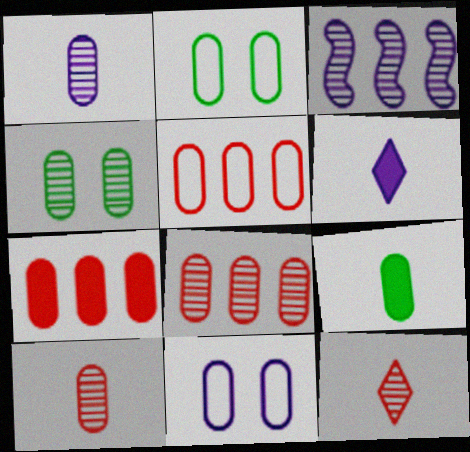[[1, 2, 7], 
[1, 4, 8], 
[3, 4, 12], 
[3, 6, 11], 
[5, 7, 8], 
[8, 9, 11]]